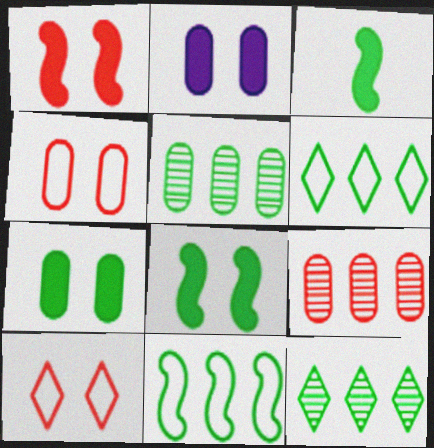[]